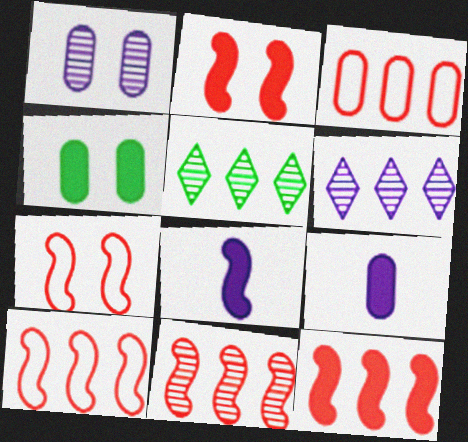[[5, 7, 9], 
[10, 11, 12]]